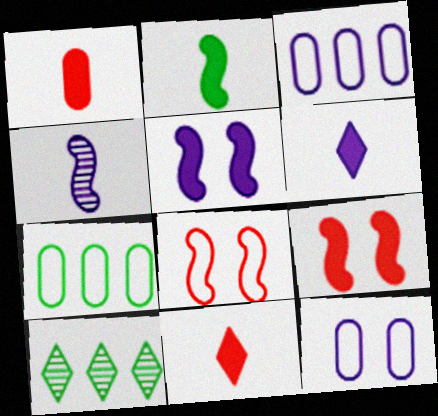[[1, 2, 6]]